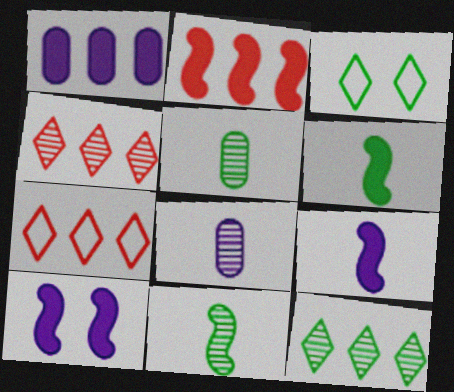[[2, 3, 8], 
[2, 6, 10], 
[5, 7, 10]]